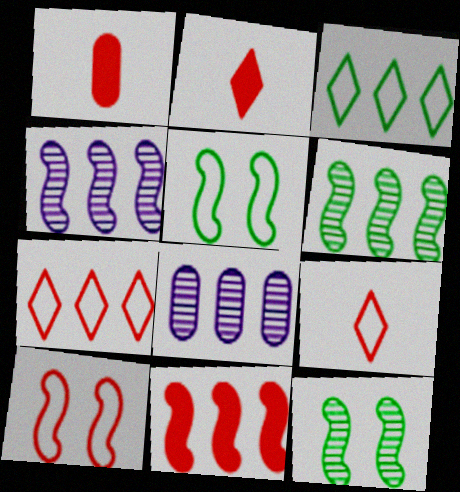[[2, 5, 8], 
[3, 8, 11]]